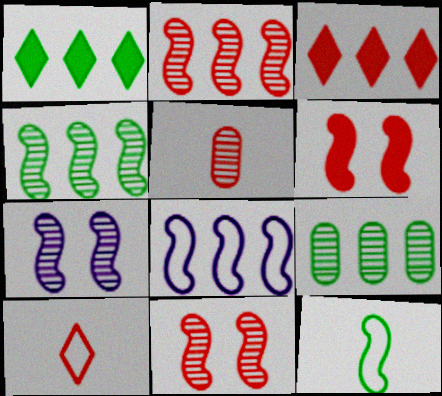[[3, 8, 9]]